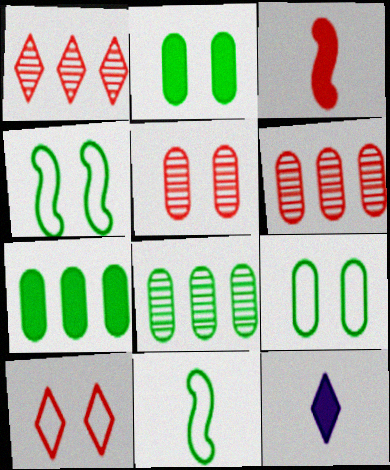[[3, 6, 10], 
[4, 6, 12]]